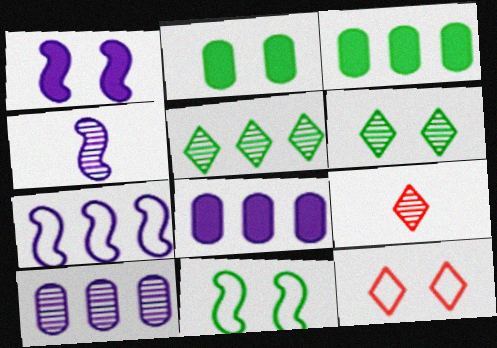[[1, 4, 7], 
[2, 6, 11], 
[2, 7, 9], 
[3, 4, 12], 
[8, 9, 11]]